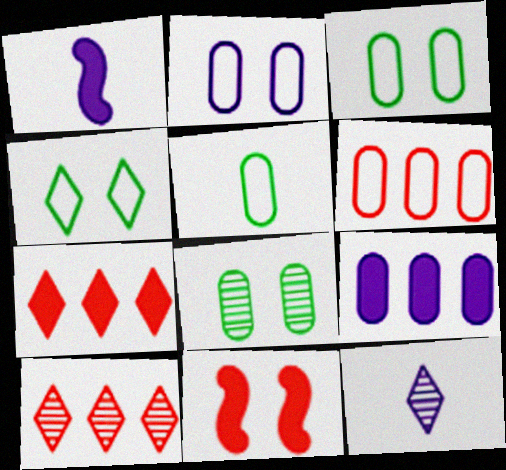[[1, 3, 10], 
[2, 5, 6], 
[4, 7, 12]]